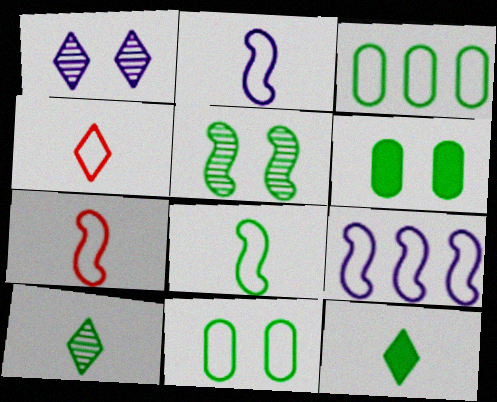[[2, 7, 8], 
[3, 5, 12], 
[4, 9, 11]]